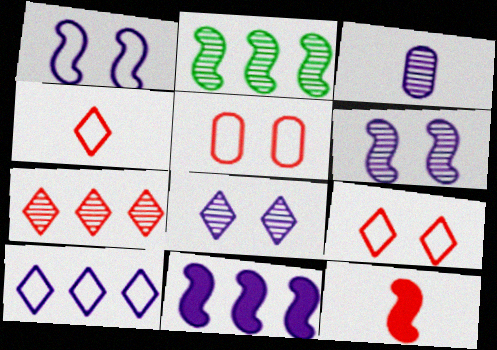[[1, 2, 12], 
[5, 7, 12]]